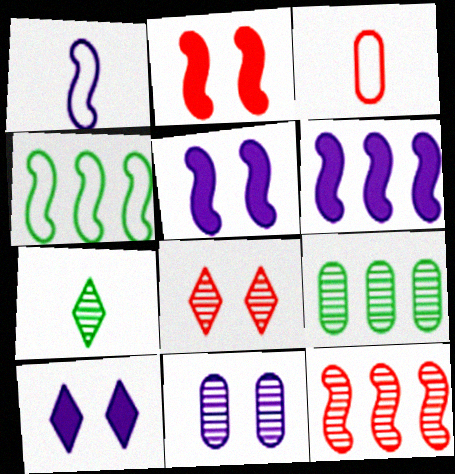[[4, 6, 12], 
[7, 11, 12]]